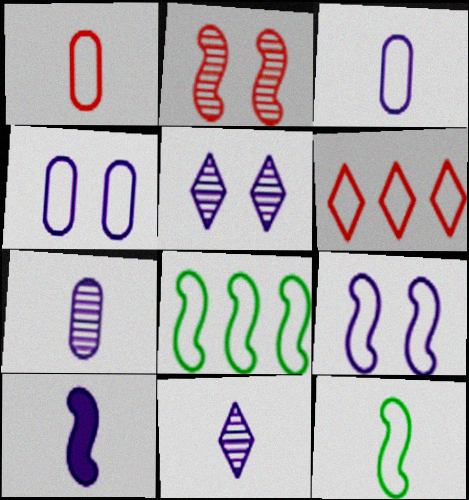[[2, 8, 10], 
[3, 10, 11], 
[4, 6, 12]]